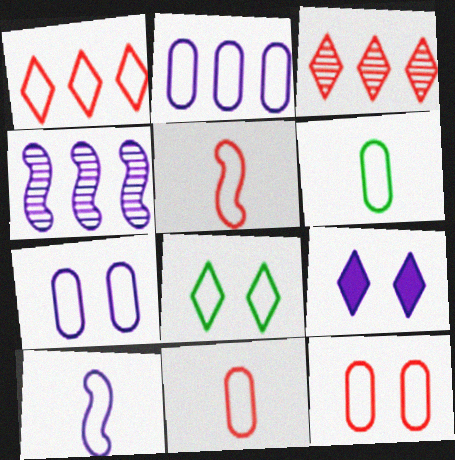[[1, 5, 12], 
[2, 5, 8], 
[2, 6, 12]]